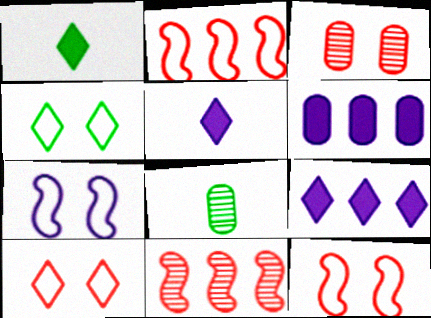[[8, 9, 12]]